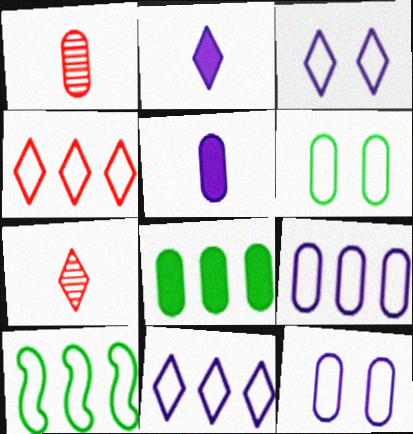[[1, 8, 12], 
[4, 9, 10]]